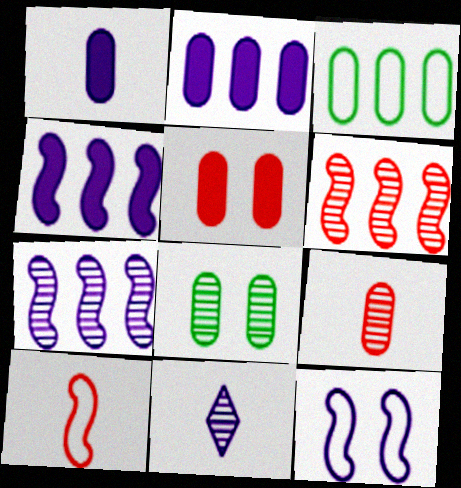[[2, 11, 12], 
[6, 8, 11]]